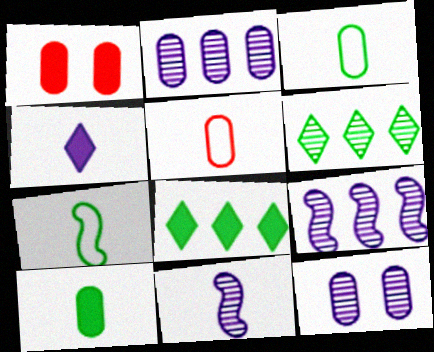[[1, 2, 3]]